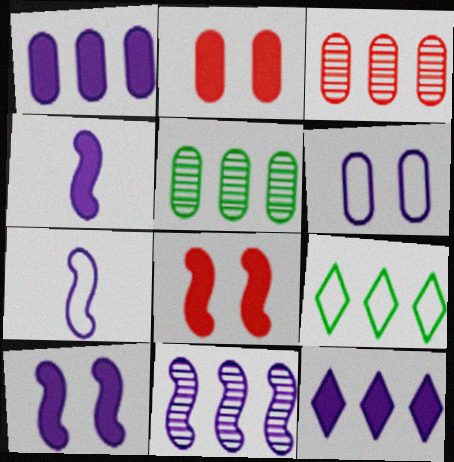[[7, 10, 11]]